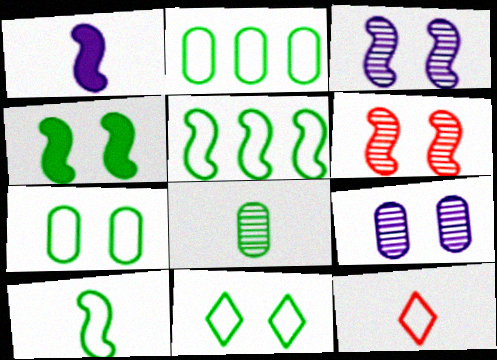[[1, 5, 6], 
[1, 8, 12], 
[2, 10, 11]]